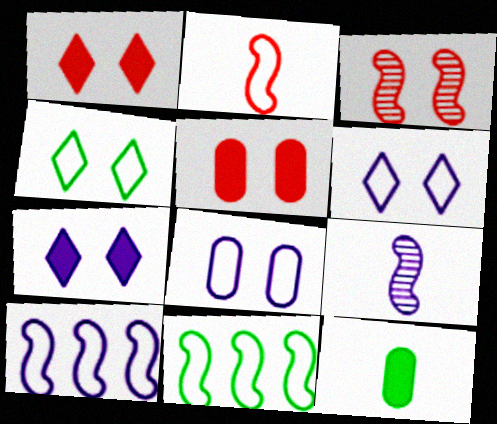[]